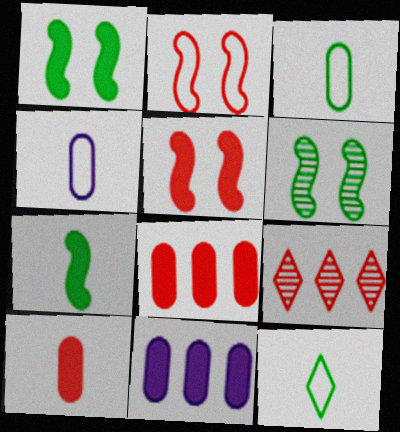[[1, 4, 9], 
[2, 9, 10]]